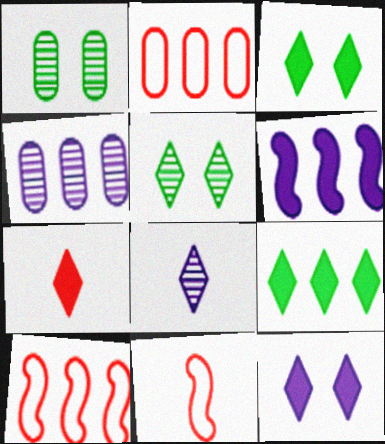[[3, 4, 11], 
[4, 9, 10], 
[7, 9, 12]]